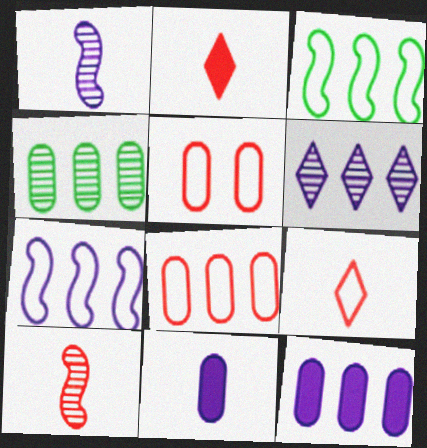[[4, 5, 11], 
[4, 8, 12], 
[6, 7, 12]]